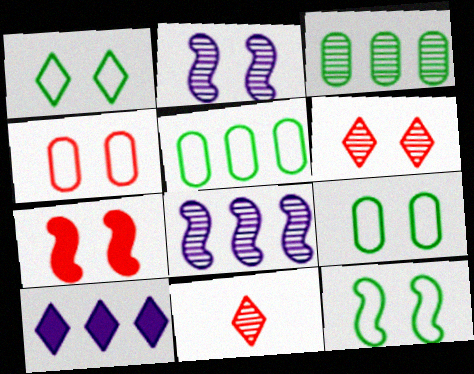[[1, 9, 12], 
[1, 10, 11], 
[2, 3, 11], 
[2, 7, 12], 
[4, 6, 7]]